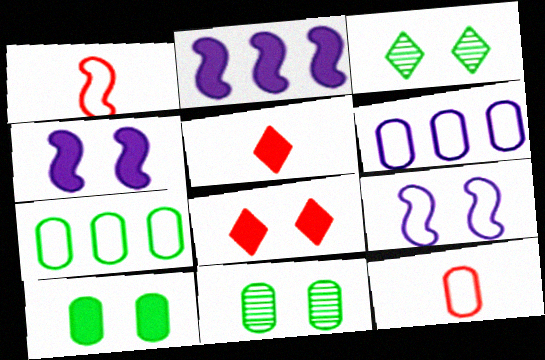[[2, 3, 12], 
[2, 5, 10], 
[4, 8, 10], 
[8, 9, 11]]